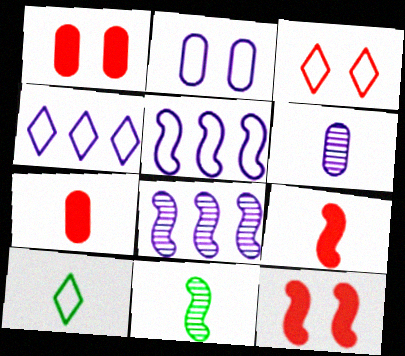[[1, 4, 11], 
[1, 8, 10], 
[3, 4, 10], 
[5, 11, 12], 
[6, 9, 10]]